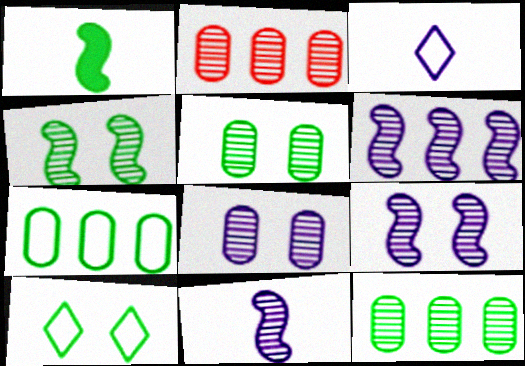[[1, 10, 12], 
[6, 9, 11]]